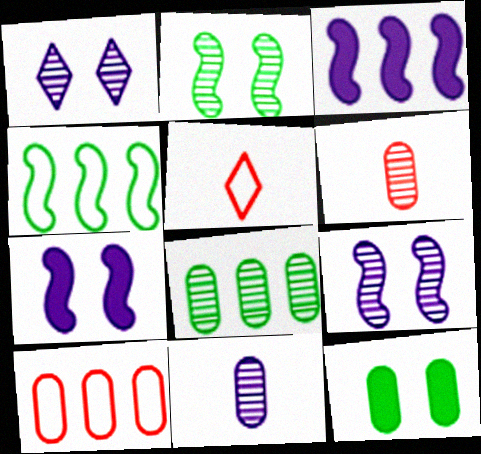[[5, 7, 8], 
[10, 11, 12]]